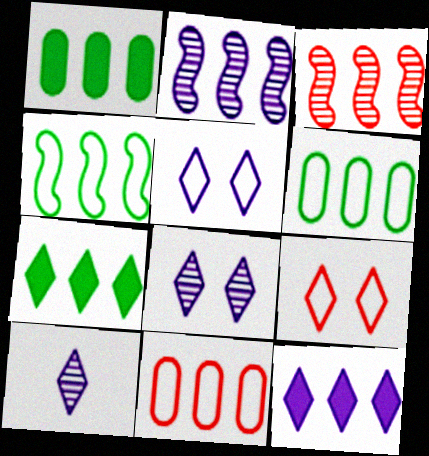[[2, 7, 11], 
[3, 6, 12], 
[5, 10, 12], 
[7, 9, 10]]